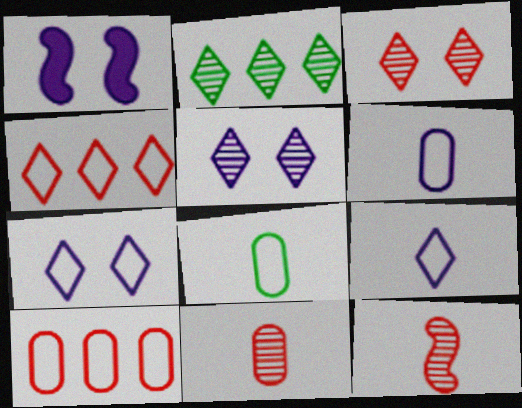[]